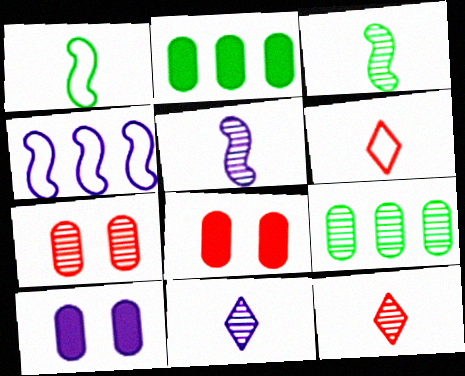[[4, 10, 11]]